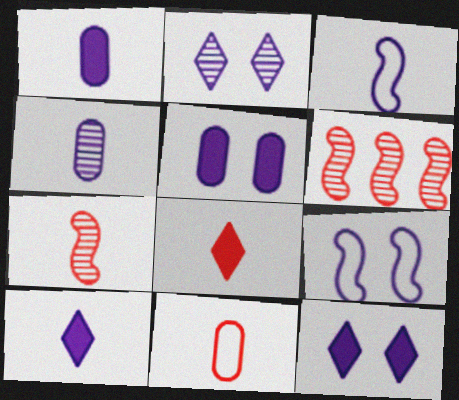[[2, 5, 9], 
[3, 4, 10], 
[7, 8, 11]]